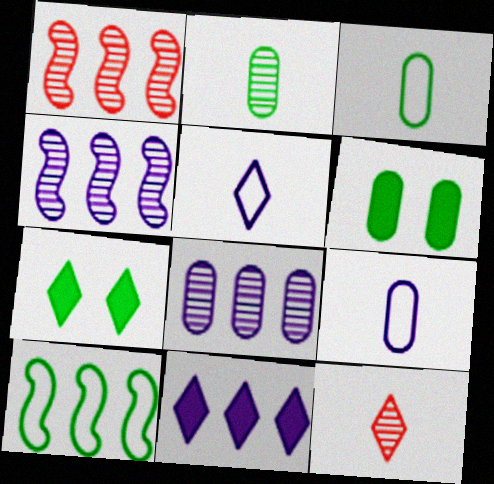[[1, 5, 6], 
[1, 7, 9], 
[2, 7, 10]]